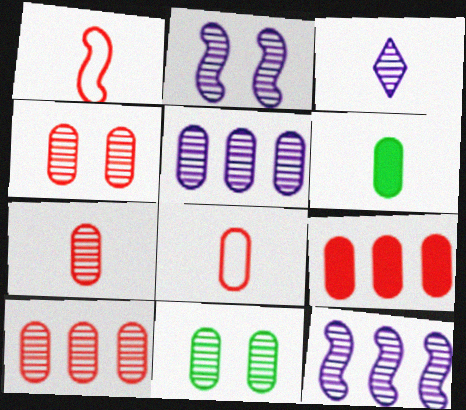[[1, 3, 6], 
[2, 3, 5], 
[4, 7, 10], 
[4, 8, 9], 
[5, 7, 11]]